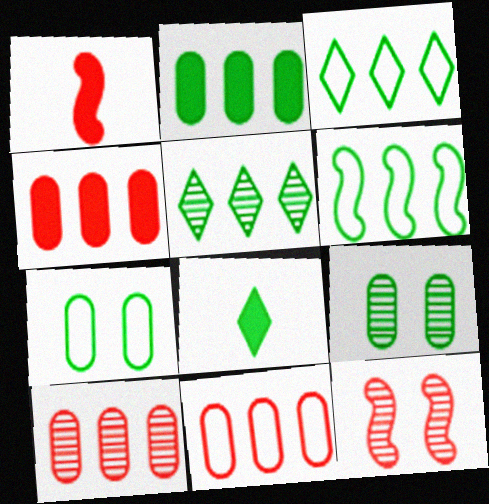[[2, 5, 6], 
[4, 10, 11], 
[6, 8, 9]]